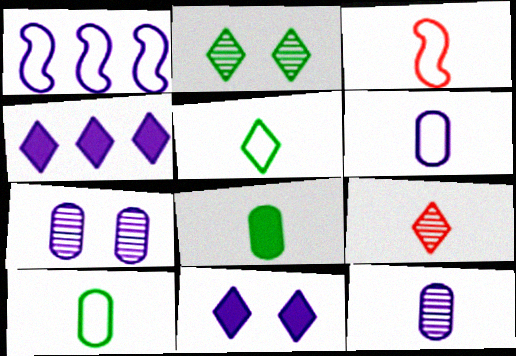[[1, 11, 12], 
[3, 5, 6]]